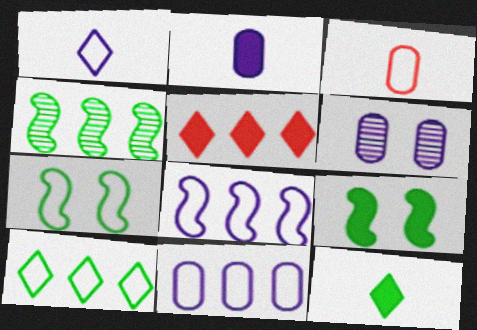[[2, 5, 9], 
[2, 6, 11], 
[4, 5, 11]]